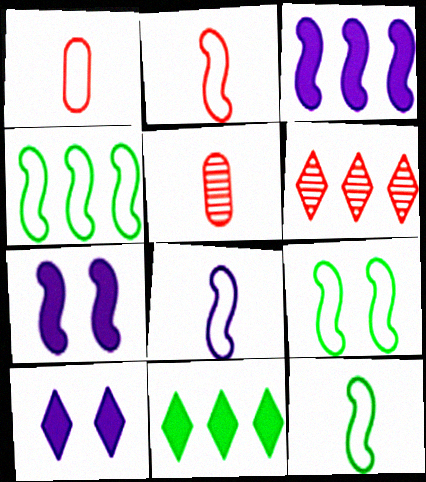[[2, 8, 12], 
[4, 5, 10], 
[4, 9, 12]]